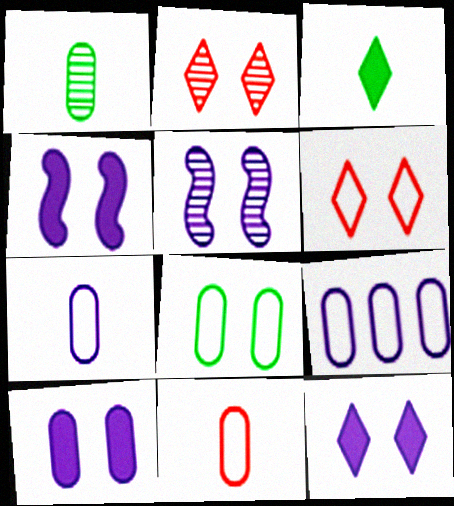[[2, 4, 8], 
[4, 10, 12], 
[8, 9, 11]]